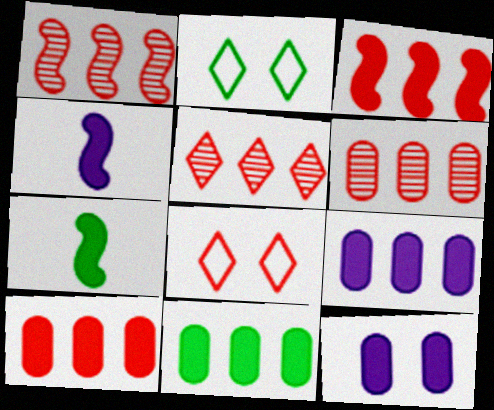[[1, 5, 6], 
[2, 4, 6], 
[9, 10, 11]]